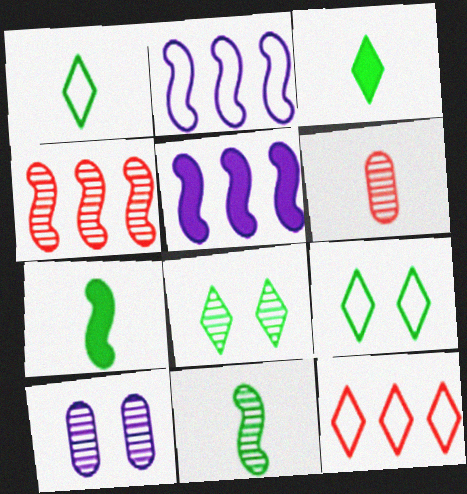[[5, 6, 9], 
[7, 10, 12]]